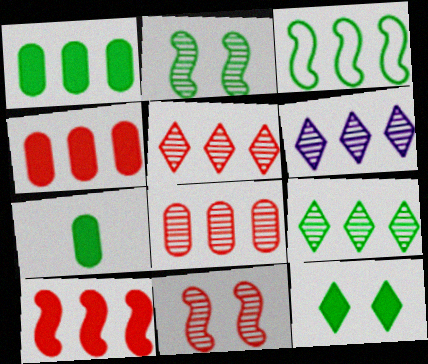[[1, 3, 9], 
[3, 4, 6], 
[5, 6, 9]]